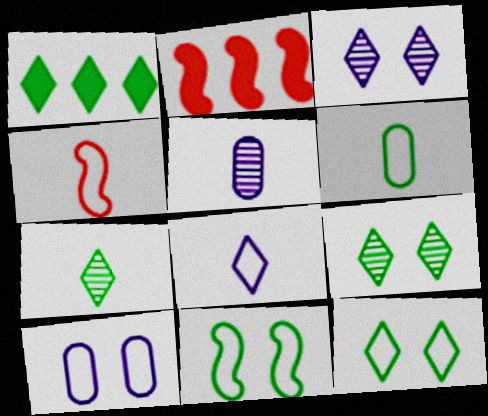[[1, 7, 12], 
[2, 3, 6], 
[2, 5, 12], 
[2, 7, 10], 
[4, 6, 8]]